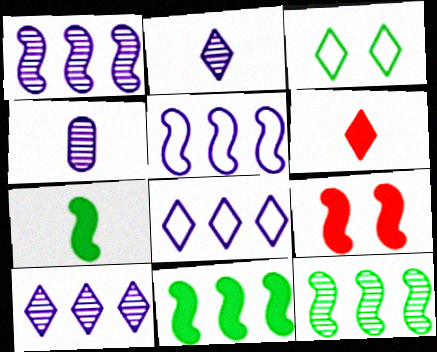[[3, 6, 10]]